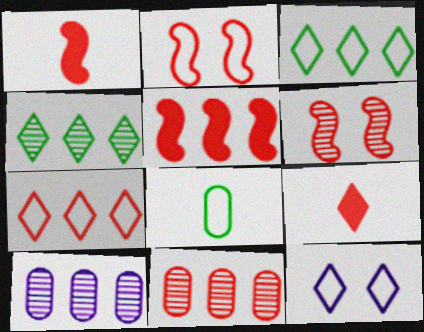[[2, 9, 11], 
[3, 5, 10], 
[4, 9, 12], 
[5, 7, 11]]